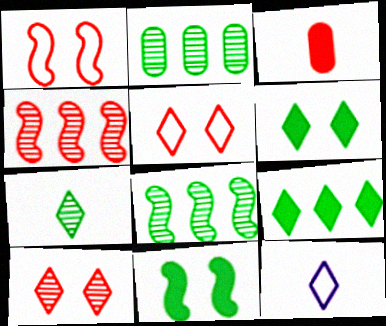[[3, 4, 5], 
[9, 10, 12]]